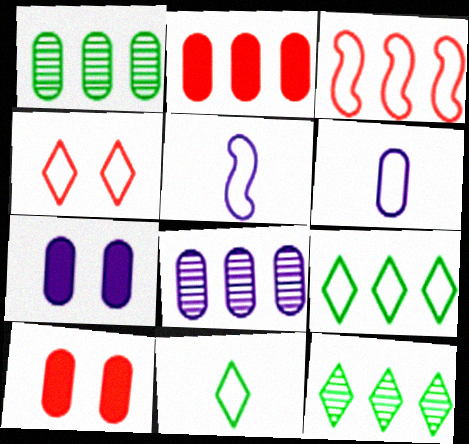[[1, 6, 10], 
[5, 10, 12], 
[6, 7, 8]]